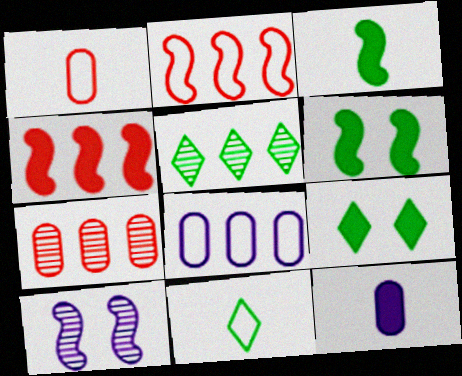[[2, 3, 10], 
[4, 5, 8], 
[4, 9, 12], 
[5, 9, 11]]